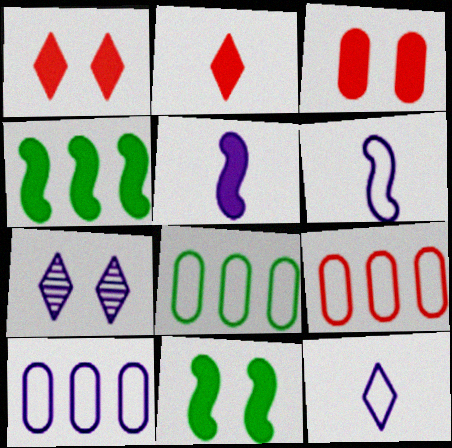[[5, 7, 10], 
[8, 9, 10]]